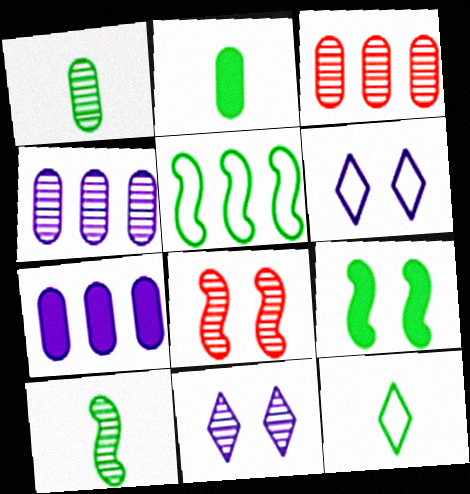[[2, 10, 12], 
[3, 10, 11], 
[5, 9, 10], 
[7, 8, 12]]